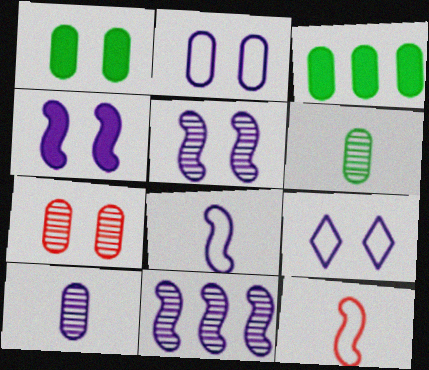[[1, 2, 7], 
[4, 8, 11]]